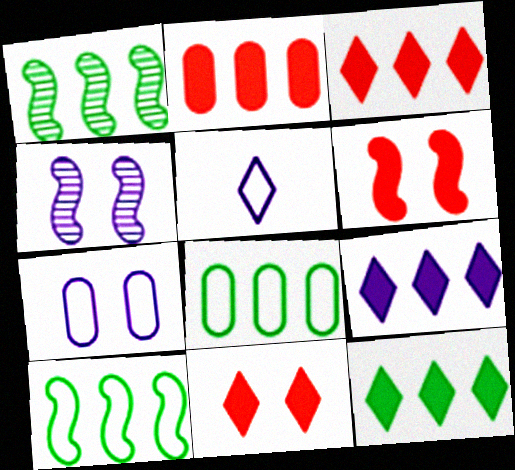[[1, 8, 12], 
[3, 9, 12]]